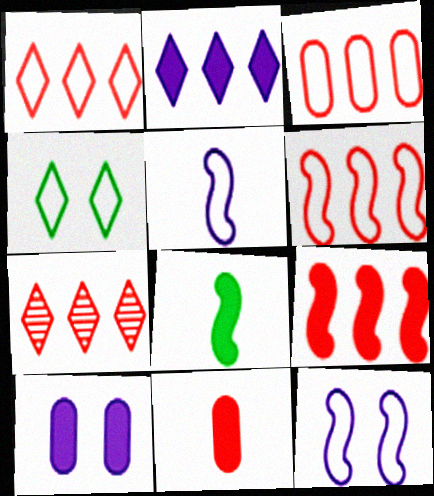[[1, 3, 6], 
[3, 4, 5], 
[3, 7, 9]]